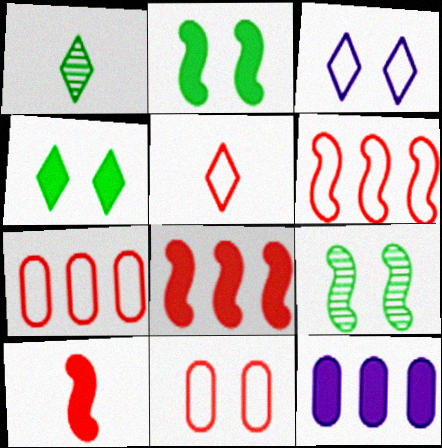[[4, 10, 12], 
[5, 6, 11], 
[5, 9, 12]]